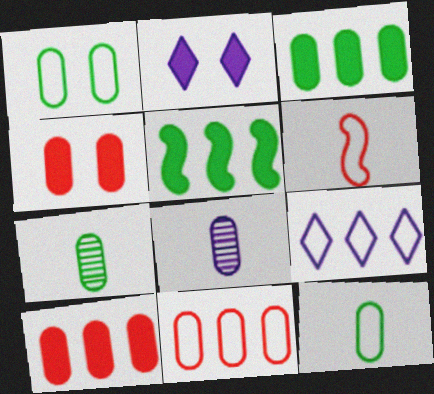[[1, 3, 7], 
[1, 6, 9], 
[1, 8, 10]]